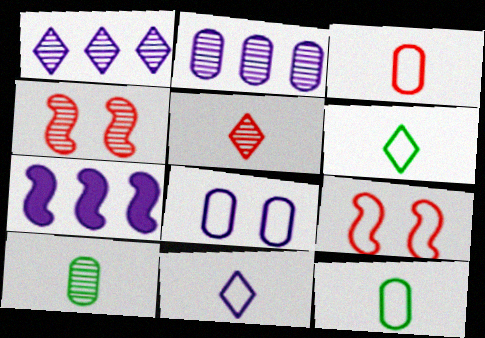[[1, 4, 10]]